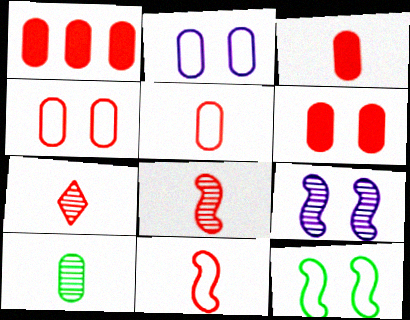[[1, 2, 10], 
[1, 3, 6], 
[3, 7, 11]]